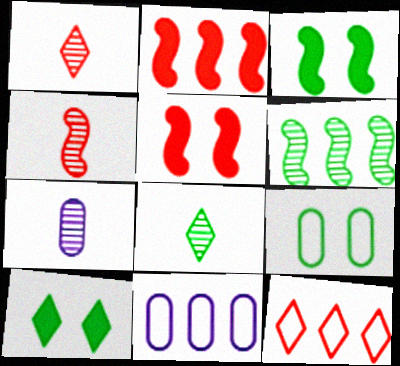[[1, 3, 11], 
[3, 7, 12], 
[4, 7, 8], 
[4, 10, 11], 
[5, 8, 11]]